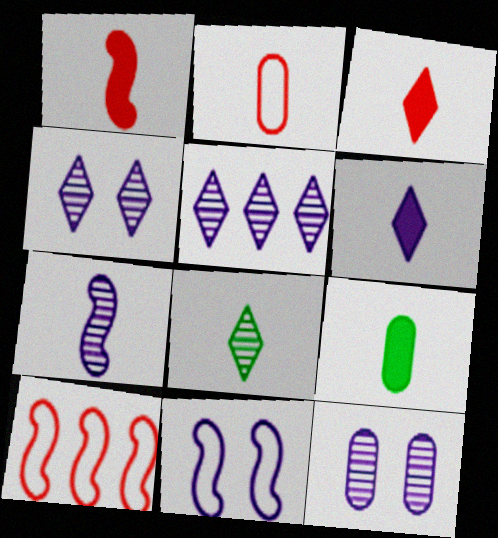[[1, 6, 9], 
[4, 9, 10], 
[5, 7, 12]]